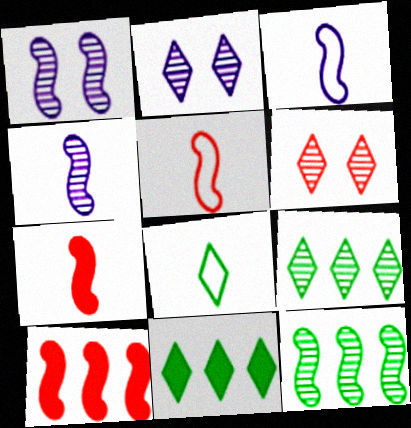[]